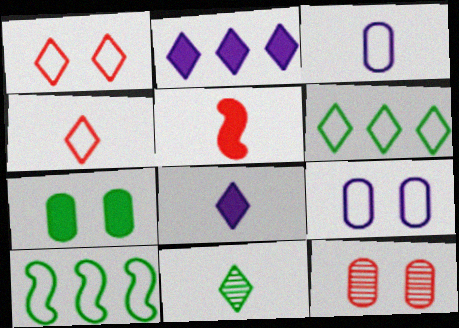[[1, 2, 11], 
[1, 3, 10], 
[2, 5, 7], 
[3, 5, 11], 
[4, 8, 11], 
[4, 9, 10], 
[7, 9, 12], 
[7, 10, 11], 
[8, 10, 12]]